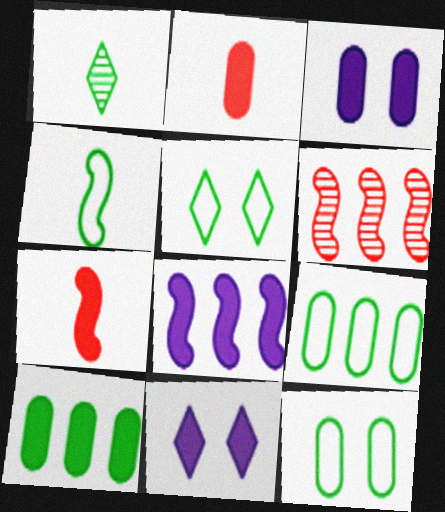[[2, 3, 10], 
[4, 5, 9], 
[7, 10, 11]]